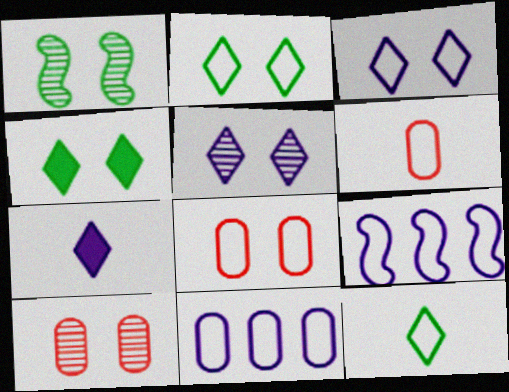[[1, 5, 10], 
[2, 6, 9], 
[8, 9, 12]]